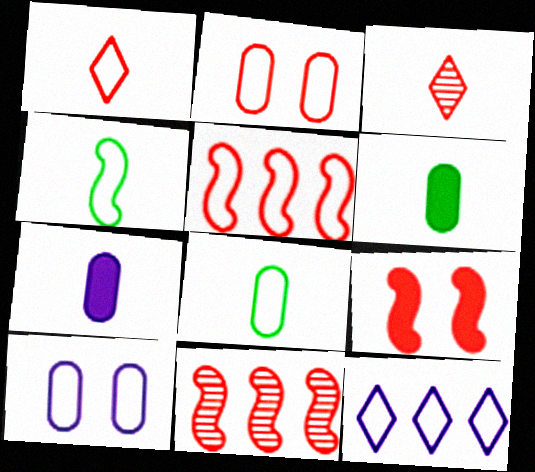[[1, 2, 5], 
[2, 4, 12], 
[3, 4, 7]]